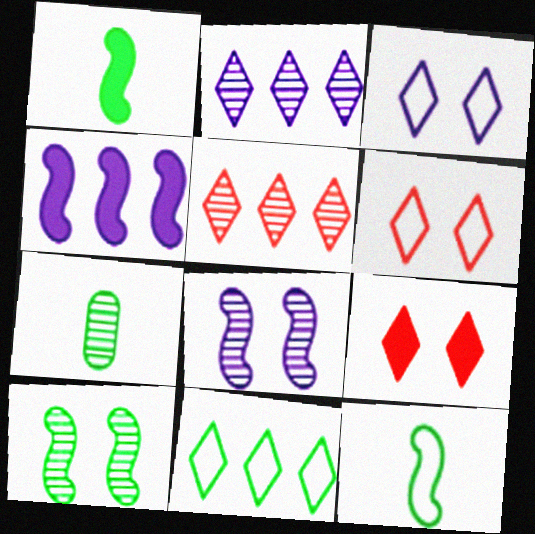[[4, 6, 7], 
[5, 7, 8]]